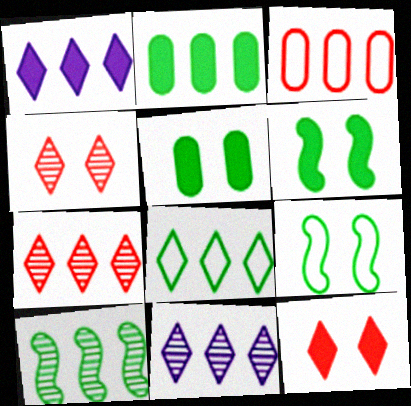[[1, 3, 10], 
[1, 7, 8], 
[2, 8, 10]]